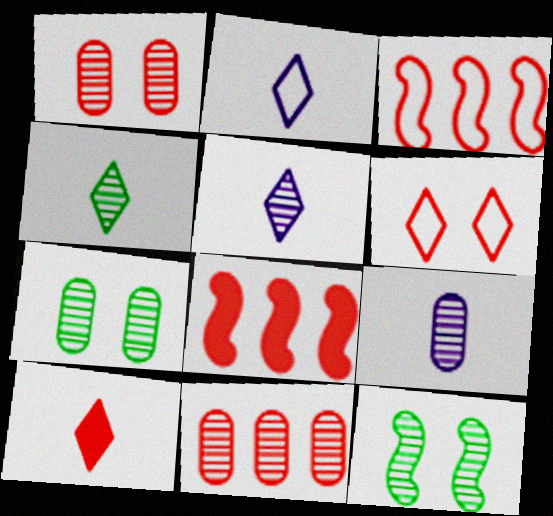[[1, 3, 10], 
[2, 4, 10], 
[2, 7, 8], 
[5, 11, 12], 
[7, 9, 11]]